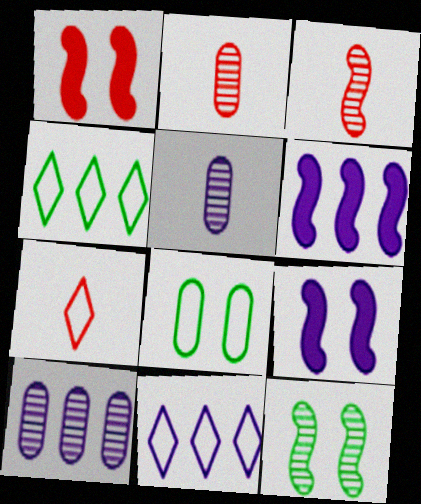[[1, 4, 5], 
[2, 4, 9], 
[5, 9, 11], 
[6, 10, 11]]